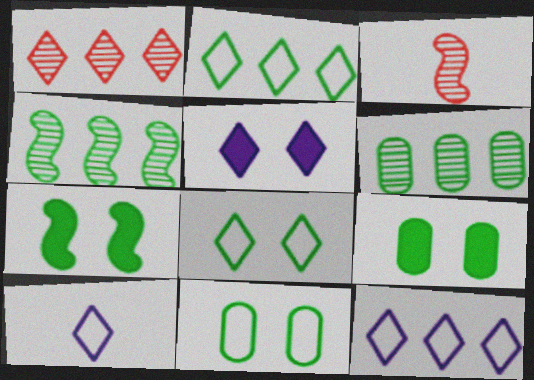[[3, 9, 12]]